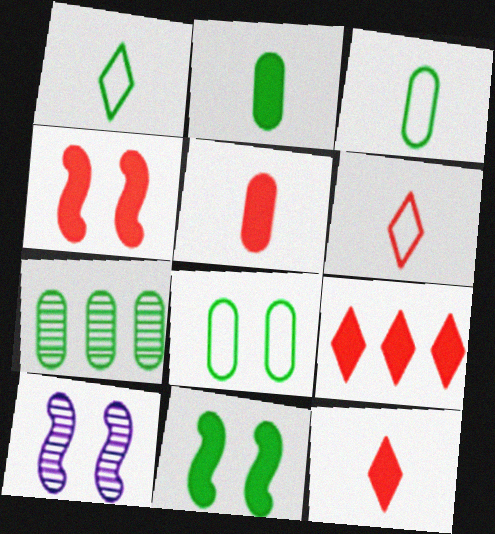[[1, 7, 11], 
[2, 7, 8], 
[3, 9, 10], 
[4, 5, 9]]